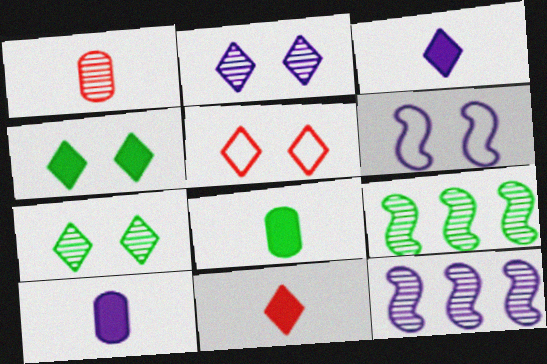[[1, 2, 9], 
[1, 7, 12], 
[2, 4, 5], 
[5, 8, 12], 
[5, 9, 10]]